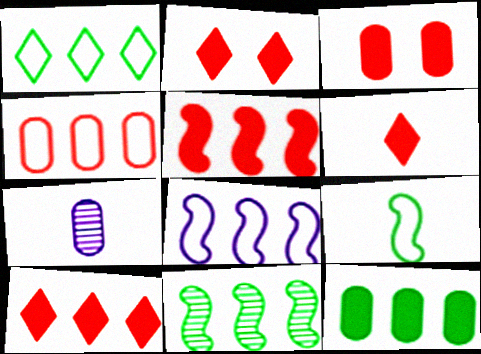[[1, 4, 8], 
[1, 11, 12], 
[2, 6, 10], 
[3, 5, 6], 
[5, 8, 11], 
[6, 7, 9]]